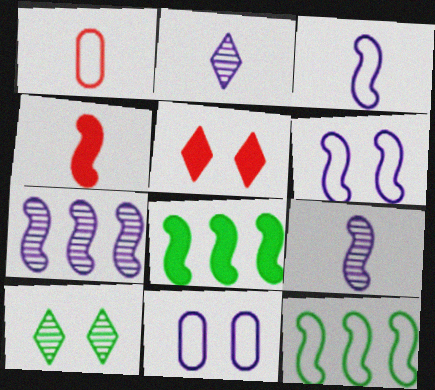[]